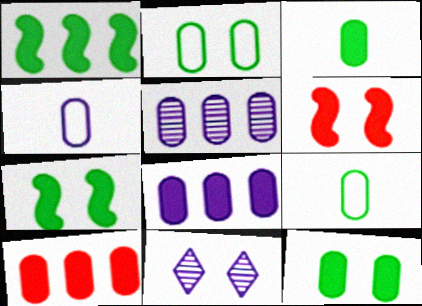[[2, 6, 11]]